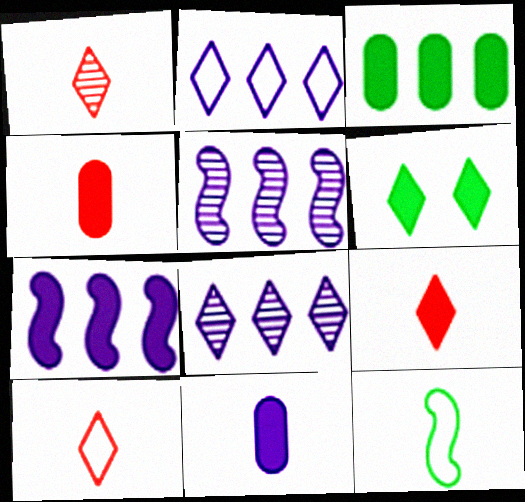[[1, 2, 6], 
[1, 9, 10], 
[1, 11, 12], 
[4, 6, 7], 
[6, 8, 10]]